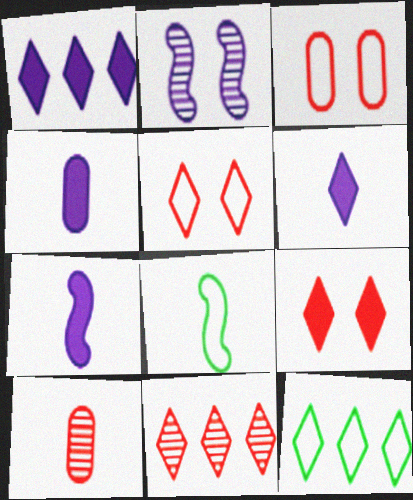[[1, 11, 12], 
[4, 6, 7], 
[6, 8, 10]]